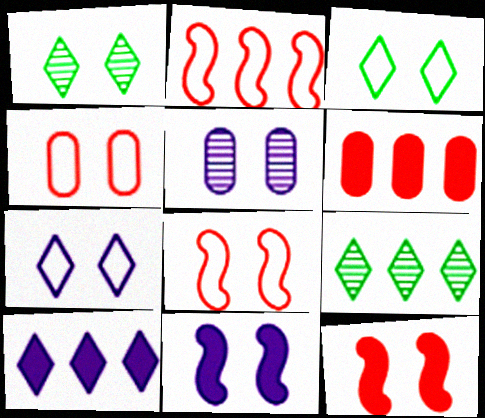[[1, 4, 11], 
[3, 5, 12], 
[5, 7, 11]]